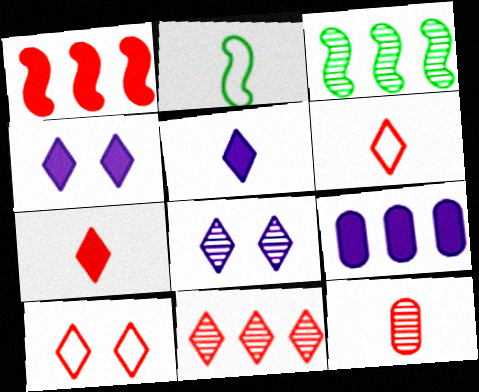[[1, 10, 12], 
[2, 5, 12], 
[3, 8, 12], 
[7, 10, 11]]